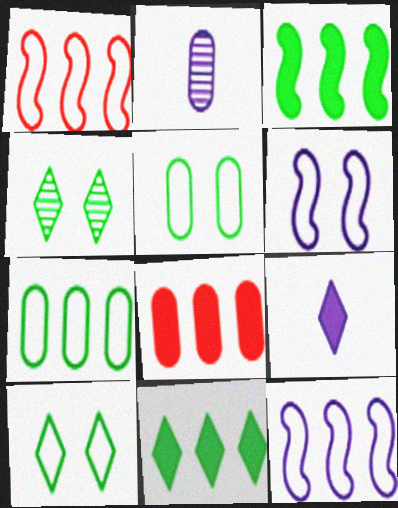[[2, 5, 8]]